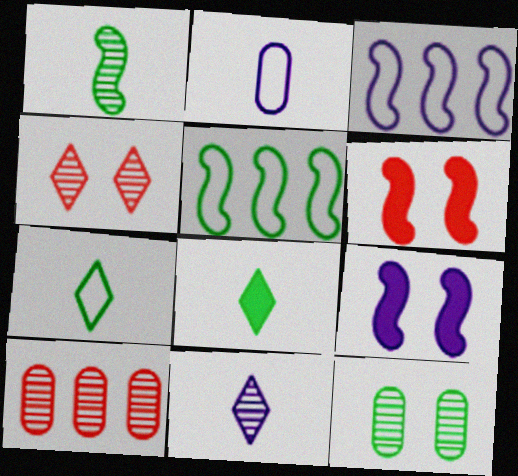[[1, 3, 6], 
[5, 8, 12], 
[7, 9, 10]]